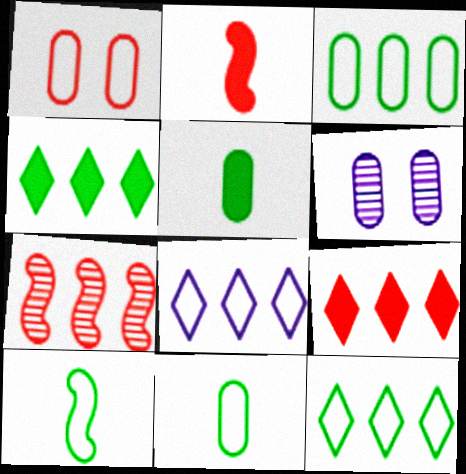[[1, 8, 10], 
[2, 6, 12], 
[6, 9, 10]]